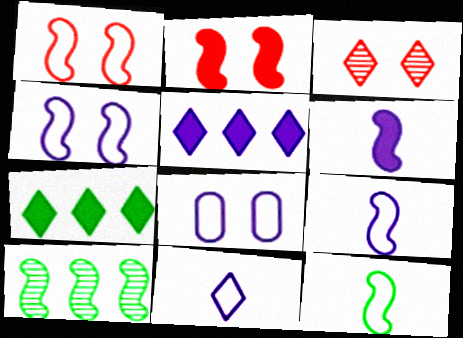[[1, 6, 10], 
[2, 9, 10], 
[3, 7, 11]]